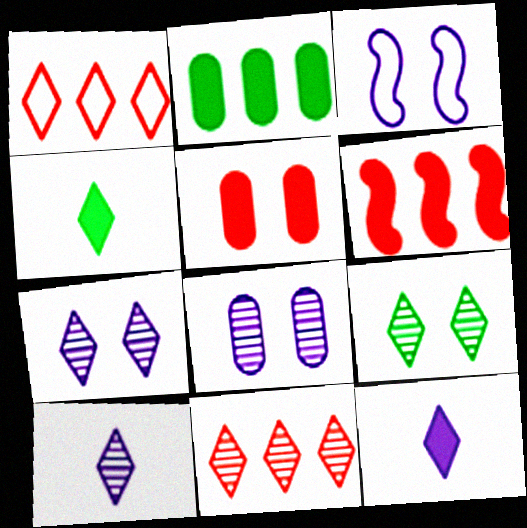[[1, 4, 7], 
[1, 9, 12], 
[3, 5, 9], 
[9, 10, 11]]